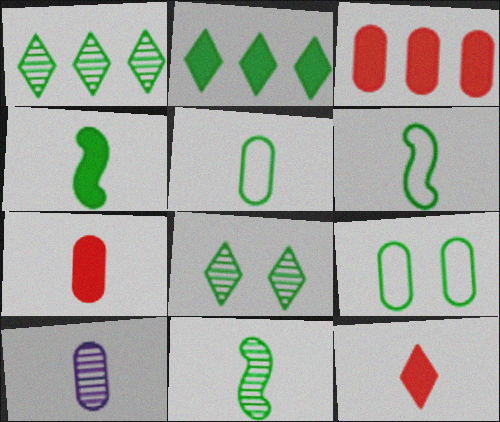[[1, 4, 9], 
[2, 9, 11], 
[3, 9, 10], 
[4, 6, 11], 
[5, 7, 10], 
[6, 10, 12]]